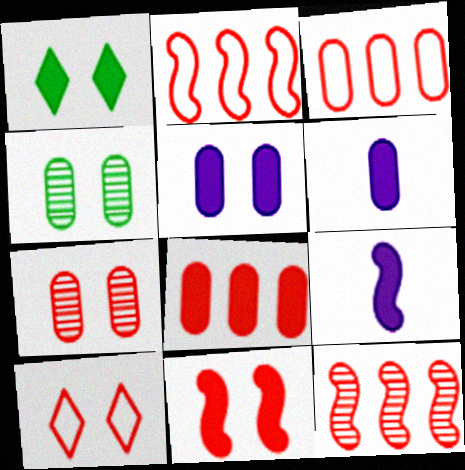[[1, 5, 11], 
[1, 8, 9], 
[3, 4, 6], 
[7, 10, 11]]